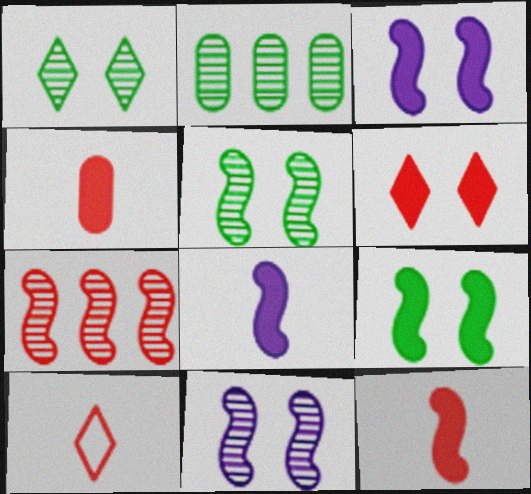[[2, 3, 10]]